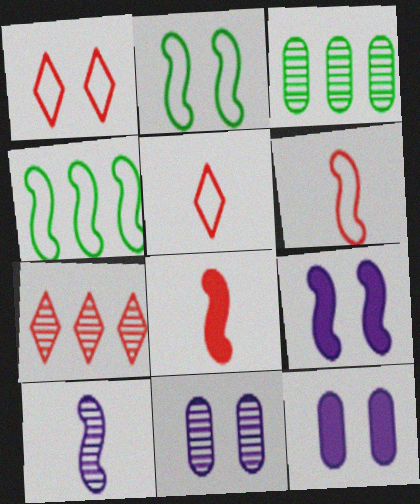[[3, 5, 9]]